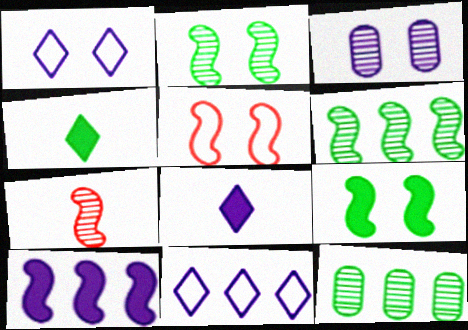[[5, 8, 12]]